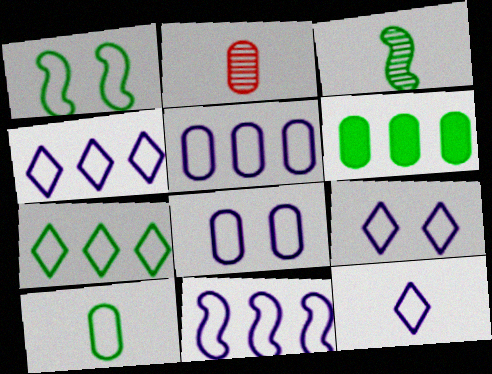[[1, 7, 10], 
[2, 6, 8], 
[4, 5, 11], 
[4, 9, 12], 
[8, 11, 12]]